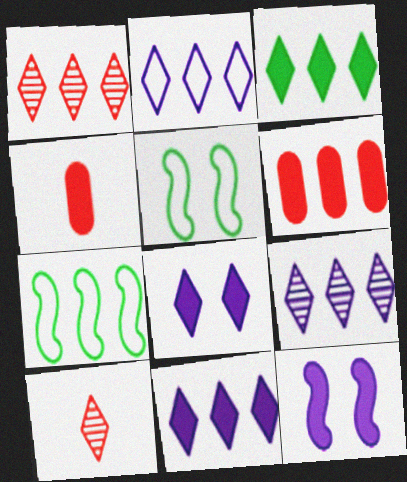[[1, 2, 3], 
[2, 9, 11], 
[3, 4, 12], 
[4, 5, 9], 
[6, 7, 9]]